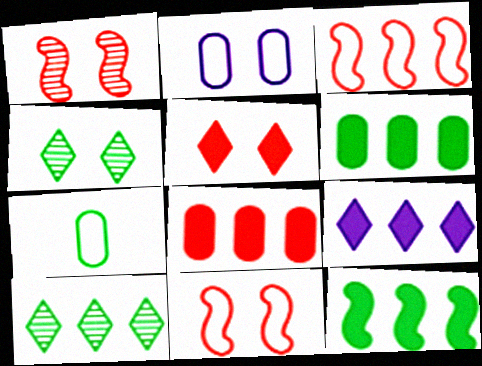[[1, 7, 9], 
[4, 7, 12], 
[8, 9, 12]]